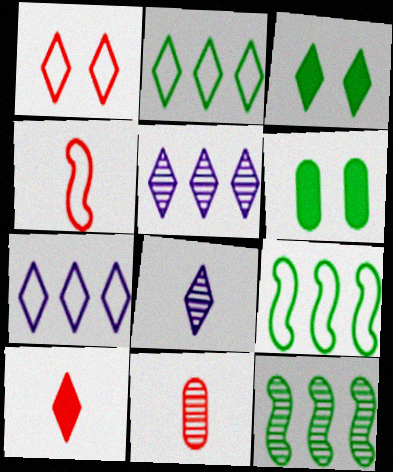[[4, 5, 6], 
[4, 10, 11]]